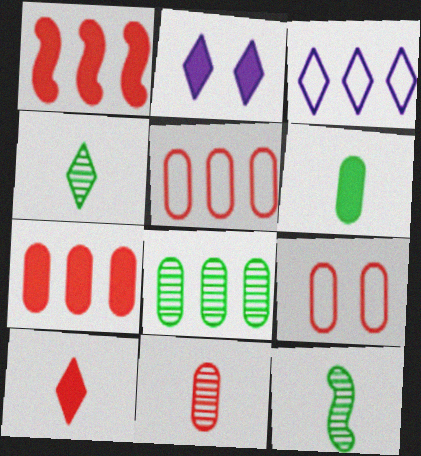[[1, 2, 6], 
[1, 3, 8], 
[2, 5, 12], 
[7, 9, 11]]